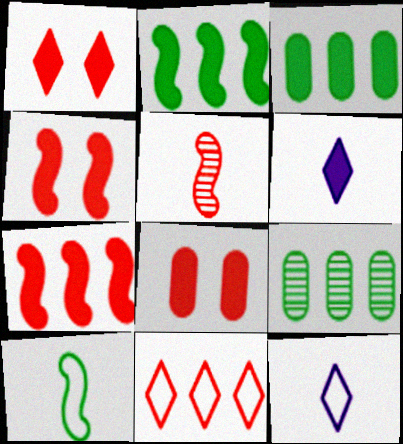[[1, 4, 8], 
[2, 6, 8], 
[3, 4, 6], 
[4, 9, 12], 
[5, 8, 11]]